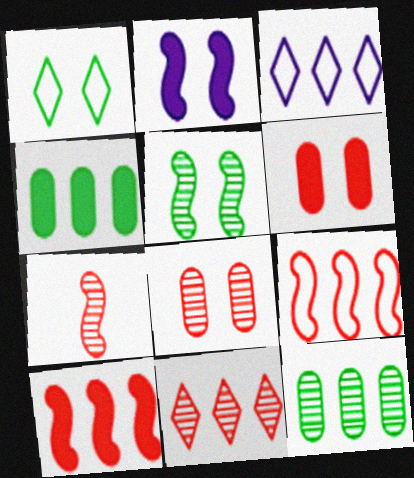[[1, 2, 8], 
[3, 10, 12], 
[7, 8, 11]]